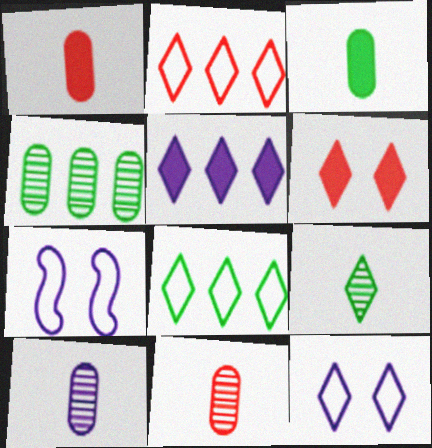[[5, 7, 10]]